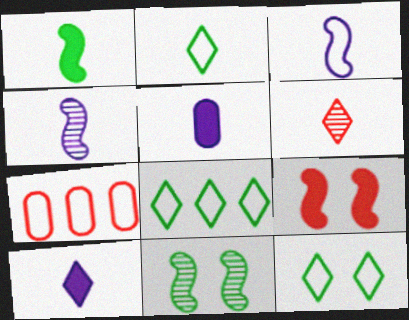[[2, 6, 10], 
[2, 8, 12], 
[3, 7, 12], 
[6, 7, 9], 
[7, 10, 11]]